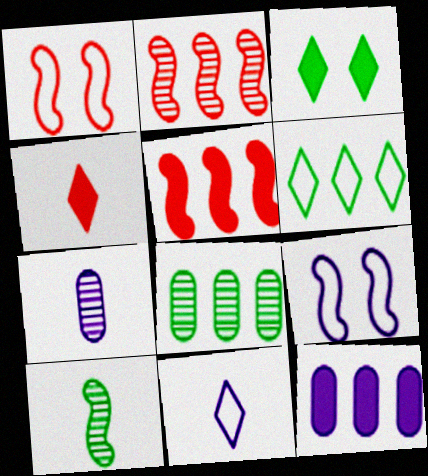[[2, 6, 12], 
[4, 8, 9], 
[5, 9, 10]]